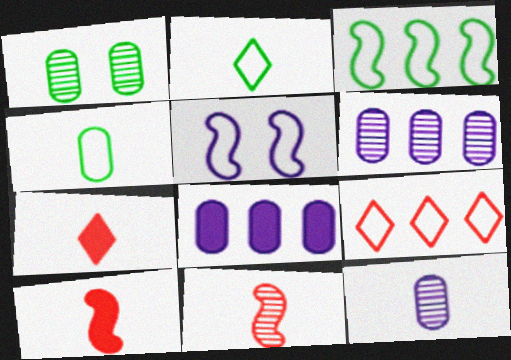[[2, 10, 12], 
[4, 5, 9]]